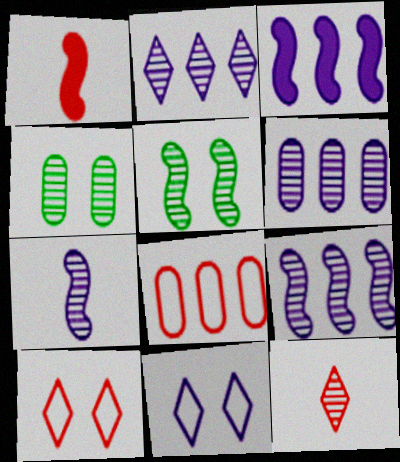[[2, 6, 9], 
[4, 9, 12], 
[5, 6, 12]]